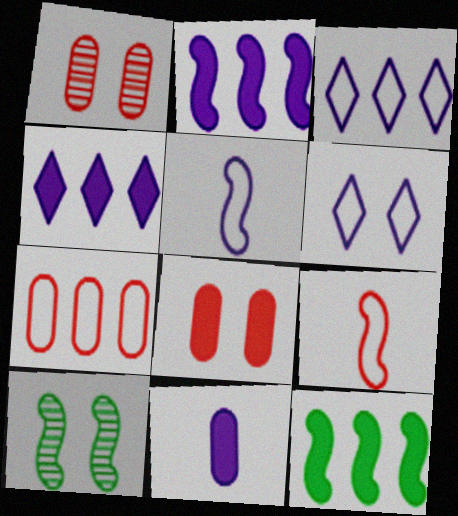[[2, 9, 10], 
[6, 8, 10]]